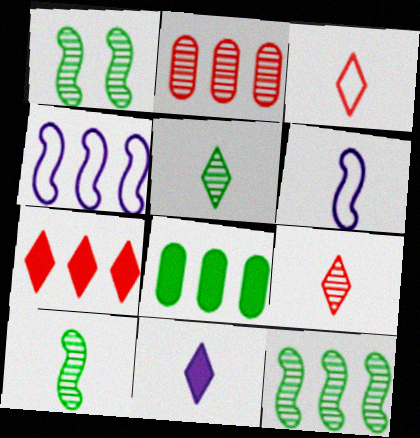[[1, 10, 12], 
[3, 5, 11]]